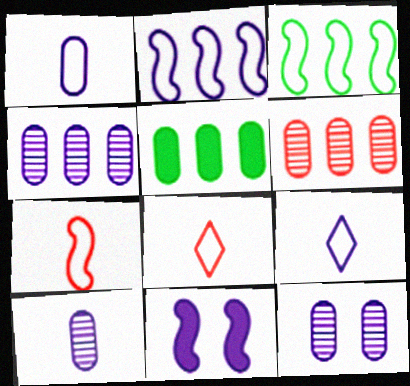[[4, 9, 11], 
[4, 10, 12]]